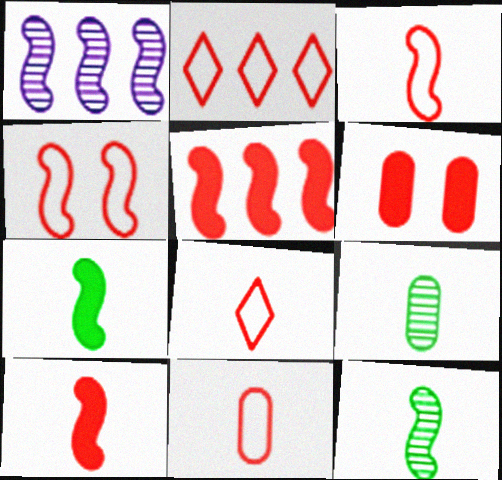[[1, 4, 7], 
[2, 4, 11], 
[3, 8, 11]]